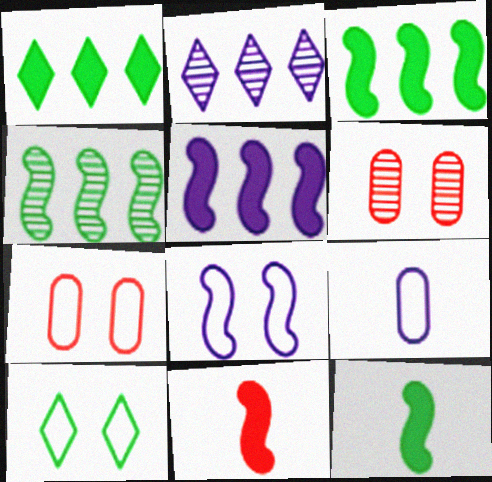[[2, 7, 12], 
[4, 8, 11], 
[7, 8, 10]]